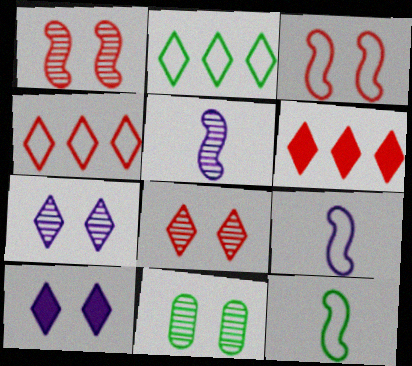[[1, 7, 11], 
[3, 10, 11], 
[6, 9, 11]]